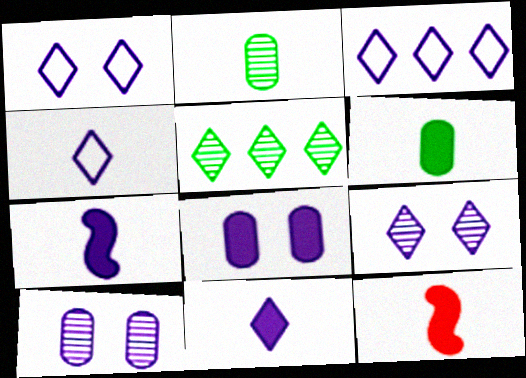[[1, 3, 4], 
[2, 4, 12], 
[3, 7, 10], 
[3, 9, 11], 
[6, 11, 12]]